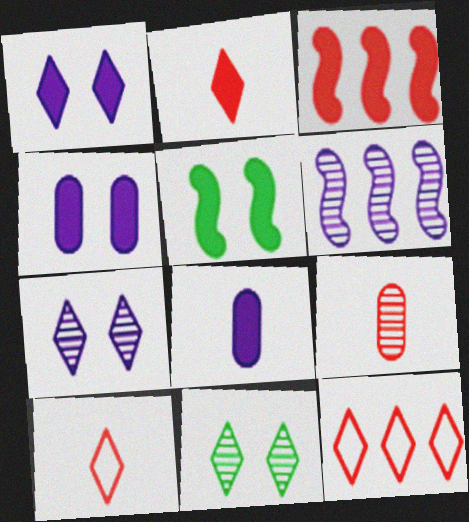[[6, 9, 11]]